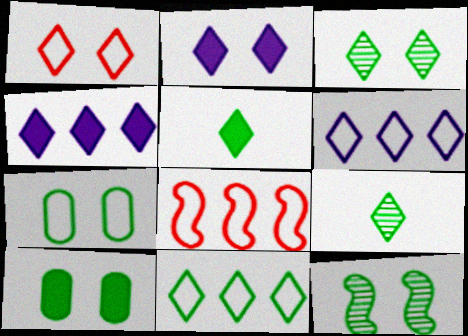[[1, 2, 3], 
[1, 4, 9], 
[3, 5, 11]]